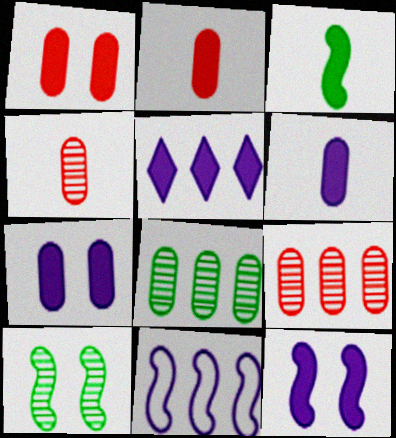[[1, 3, 5], 
[5, 6, 12]]